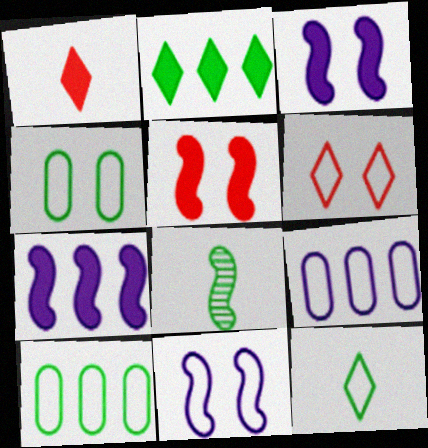[[2, 4, 8], 
[4, 6, 11]]